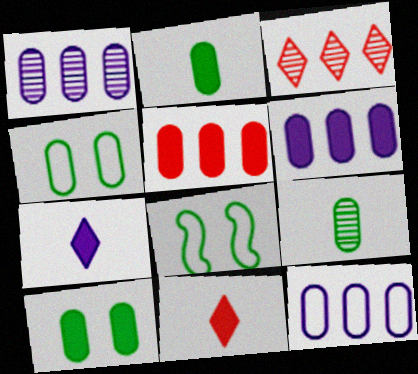[[1, 6, 12], 
[1, 8, 11]]